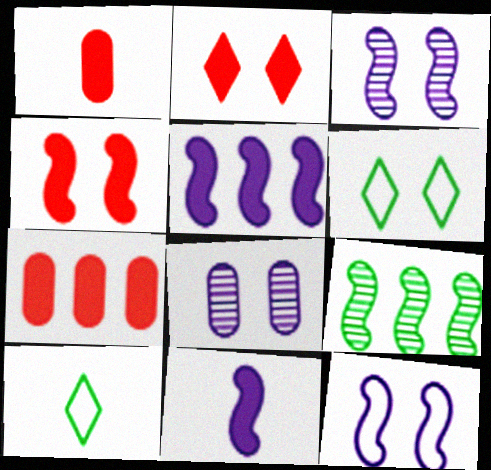[[3, 7, 10], 
[4, 6, 8]]